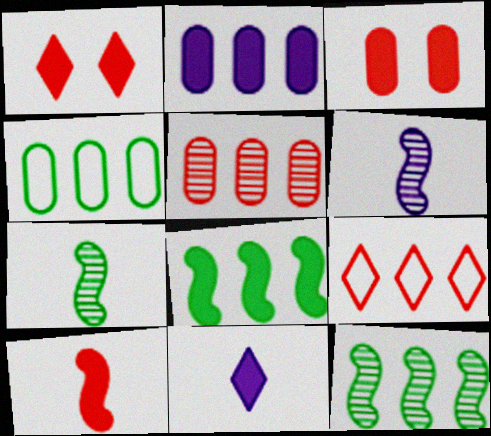[[1, 4, 6], 
[2, 4, 5], 
[2, 9, 12], 
[3, 8, 11]]